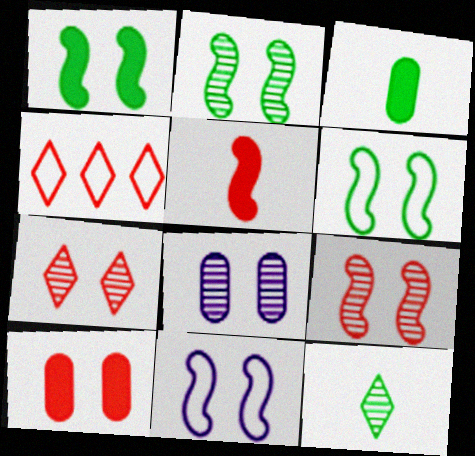[[1, 2, 6], 
[1, 9, 11], 
[2, 7, 8]]